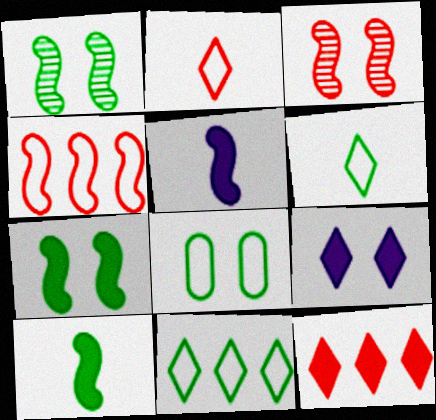[[1, 4, 5], 
[3, 8, 9]]